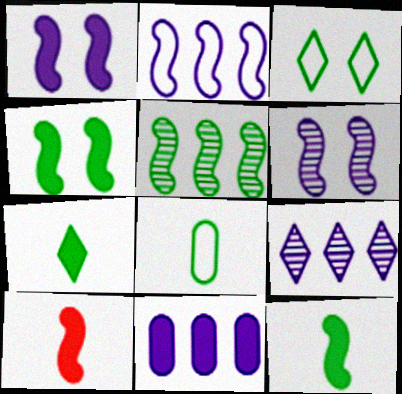[[2, 9, 11]]